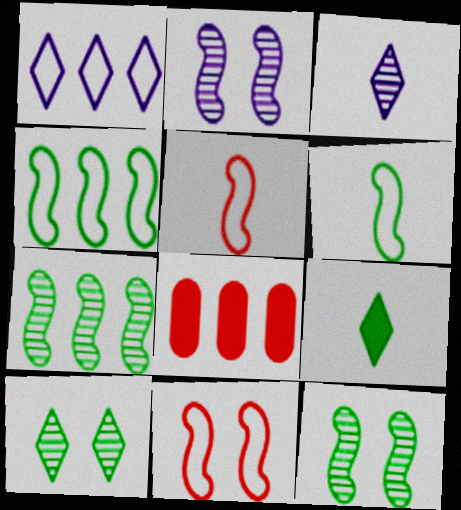[[1, 7, 8]]